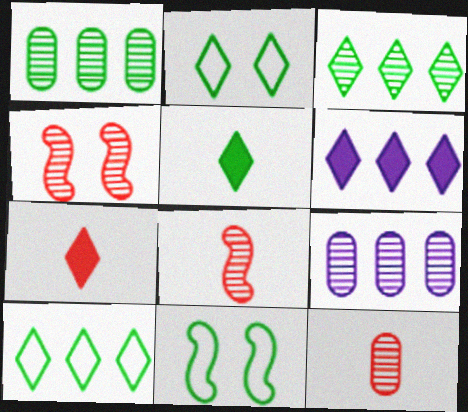[[1, 5, 11], 
[2, 3, 5], 
[6, 11, 12], 
[7, 9, 11]]